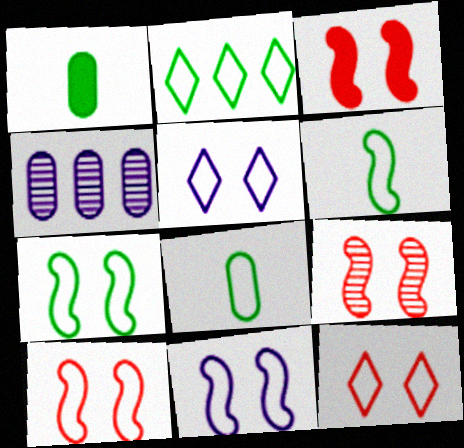[[2, 7, 8], 
[3, 9, 10], 
[7, 10, 11]]